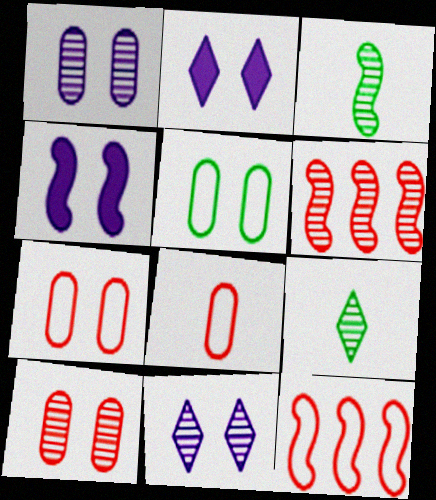[[1, 6, 9], 
[3, 4, 12]]